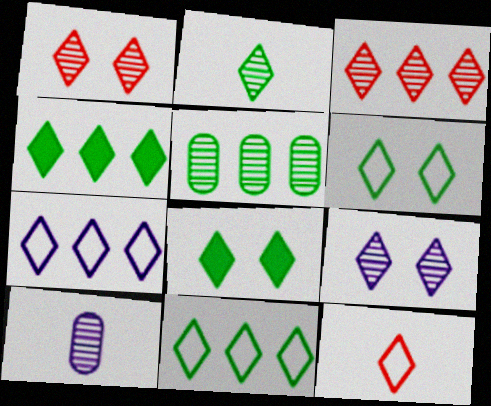[[2, 3, 9], 
[2, 4, 6], 
[2, 8, 11], 
[3, 4, 7], 
[4, 9, 12], 
[6, 7, 12]]